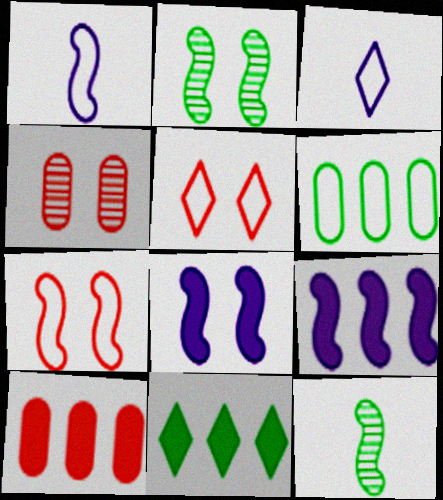[[1, 4, 11], 
[1, 5, 6], 
[2, 3, 10], 
[2, 7, 8], 
[3, 6, 7], 
[7, 9, 12], 
[9, 10, 11]]